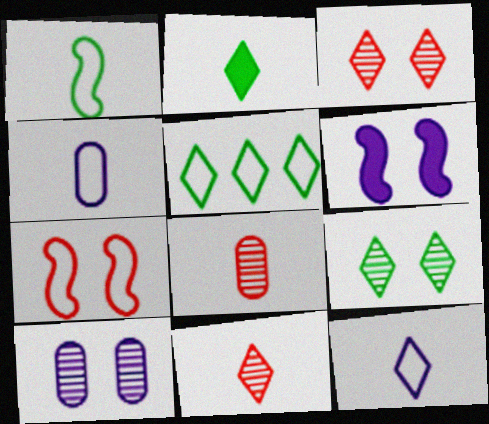[[2, 5, 9], 
[2, 11, 12], 
[4, 5, 7], 
[5, 6, 8]]